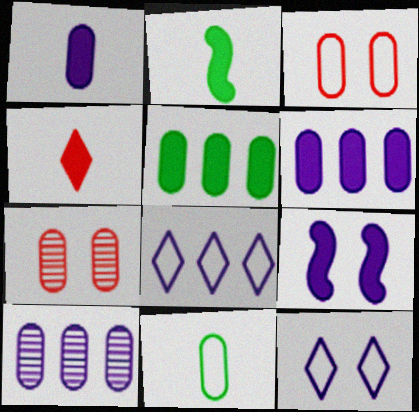[[1, 2, 4], 
[2, 7, 8], 
[4, 5, 9], 
[6, 7, 11]]